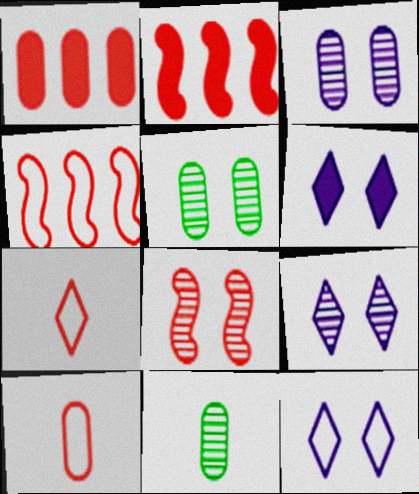[[1, 7, 8], 
[2, 11, 12], 
[4, 6, 11], 
[5, 8, 9], 
[6, 9, 12]]